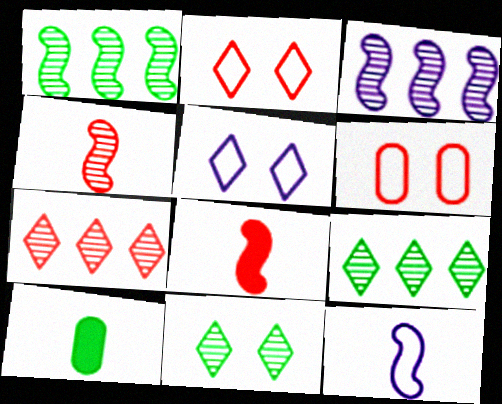[[2, 3, 10], 
[6, 7, 8]]